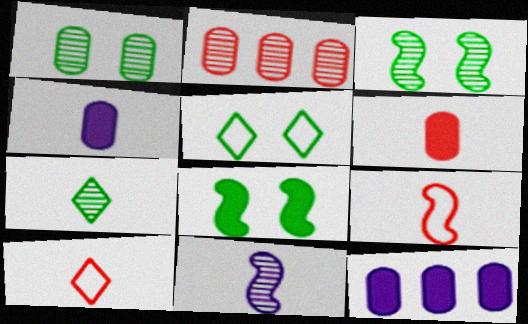[[1, 5, 8], 
[3, 10, 12], 
[4, 7, 9]]